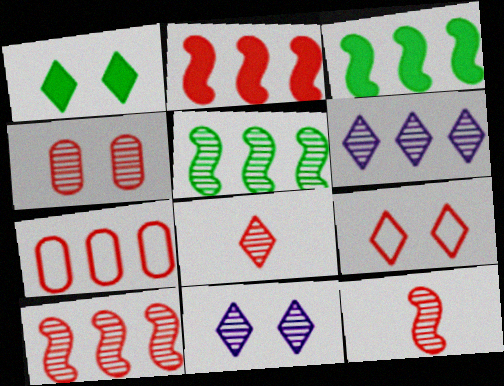[[1, 9, 11], 
[3, 6, 7], 
[4, 8, 10]]